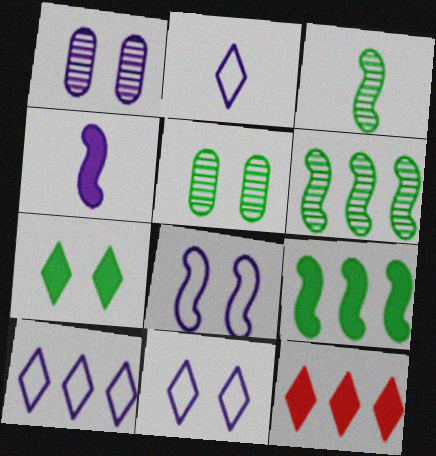[[1, 4, 10], 
[2, 10, 11]]